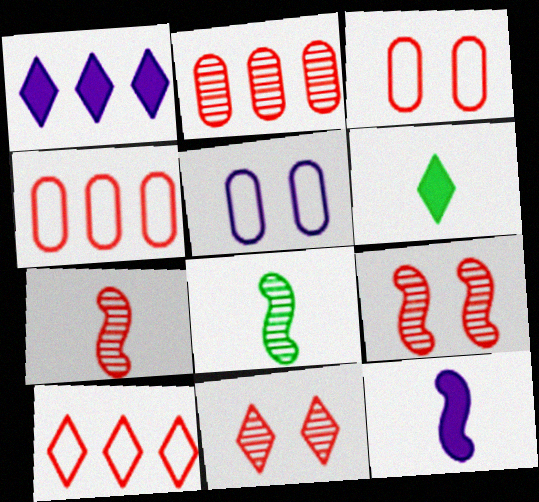[[1, 3, 8], 
[2, 7, 11]]